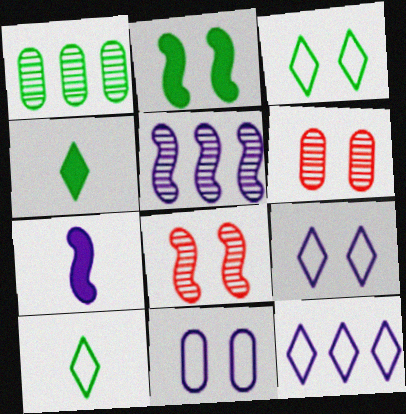[[1, 2, 10], 
[2, 6, 9]]